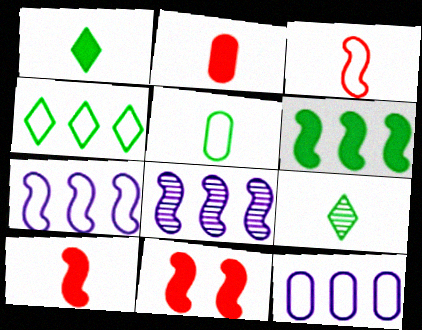[[9, 11, 12]]